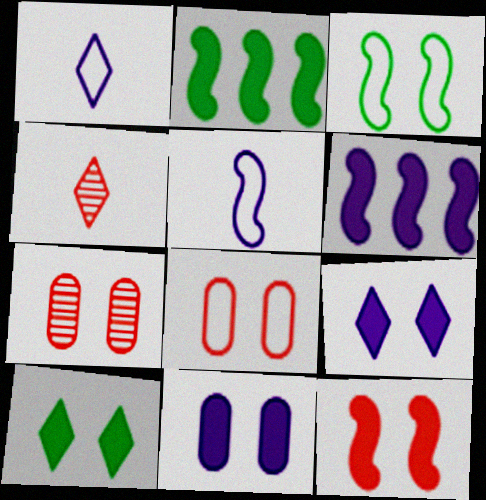[[1, 2, 7], 
[3, 7, 9], 
[10, 11, 12]]